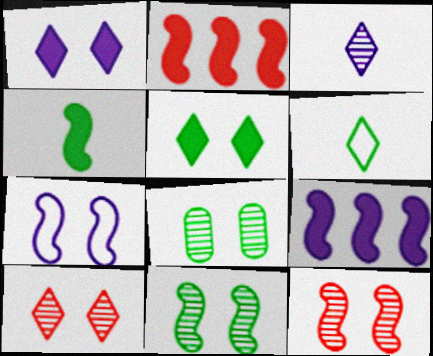[]